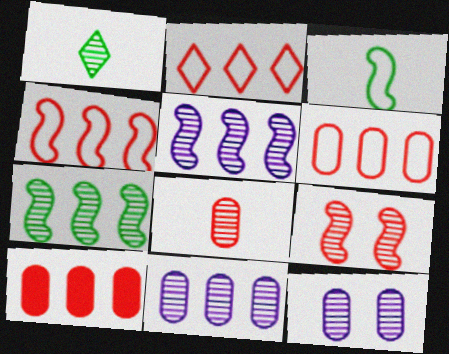[[1, 9, 11], 
[2, 4, 6]]